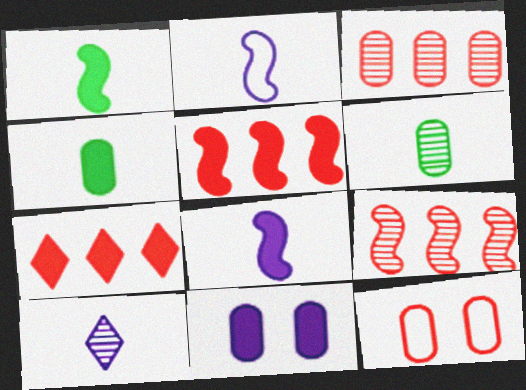[[1, 7, 11]]